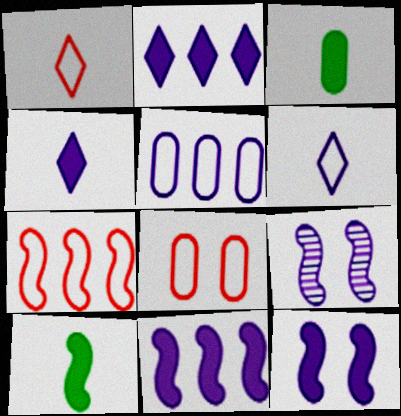[[1, 7, 8], 
[4, 5, 9], 
[7, 9, 10]]